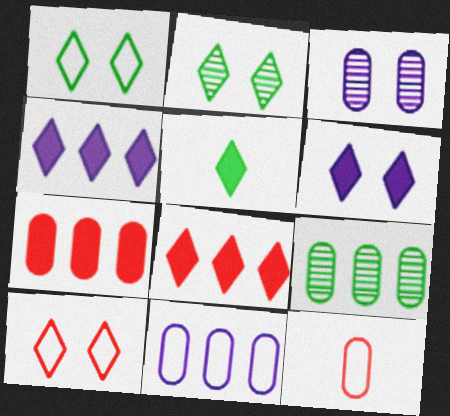[[2, 6, 10], 
[5, 6, 8], 
[7, 9, 11]]